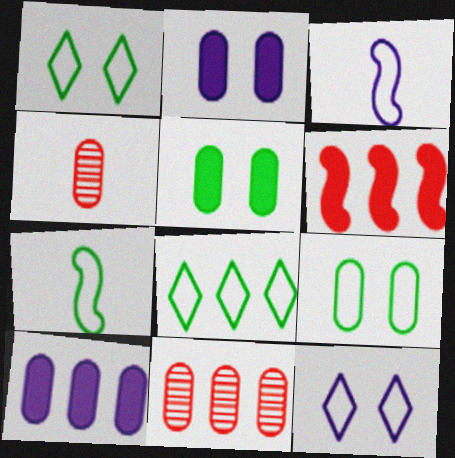[[4, 9, 10], 
[7, 8, 9]]